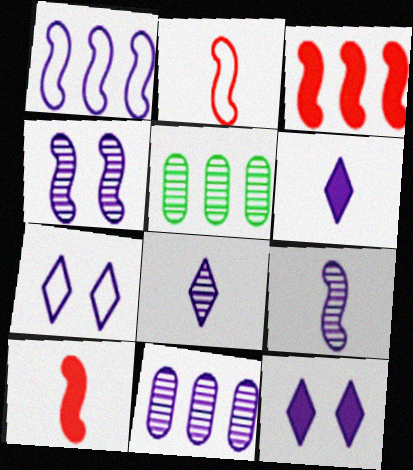[[2, 5, 12], 
[4, 8, 11], 
[5, 7, 10]]